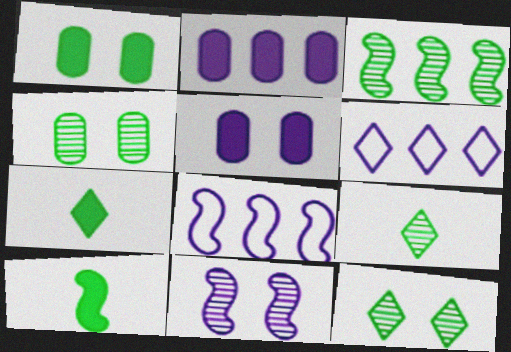[[3, 4, 9]]